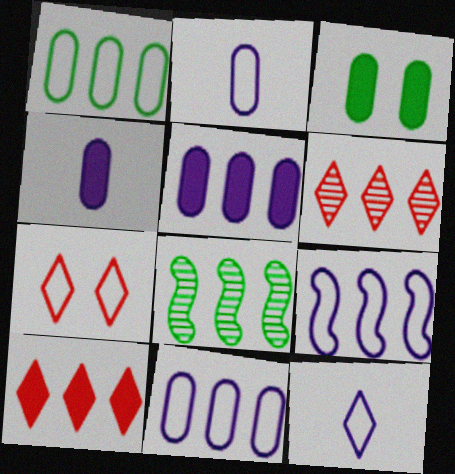[[4, 7, 8], 
[8, 10, 11]]